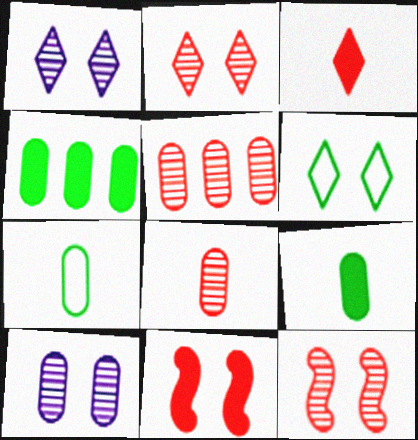[[6, 10, 11]]